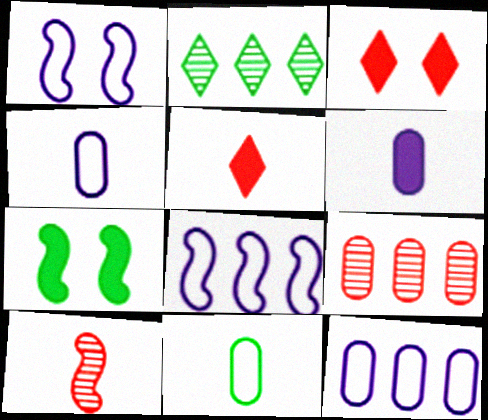[[2, 7, 11], 
[7, 8, 10]]